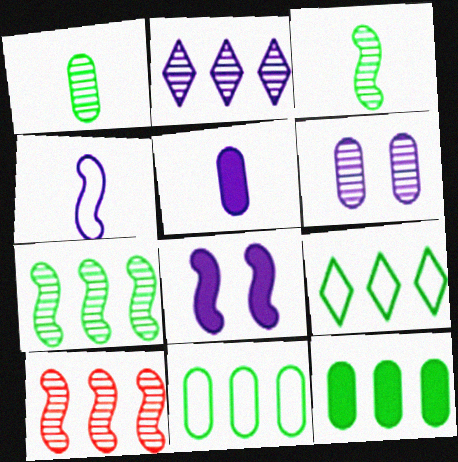[[7, 9, 12]]